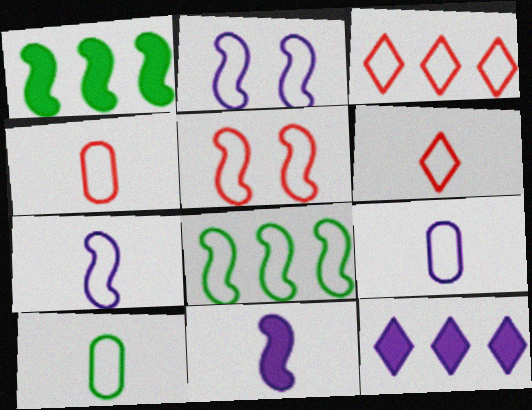[[2, 3, 10], 
[3, 4, 5], 
[4, 9, 10], 
[5, 7, 8], 
[6, 7, 10]]